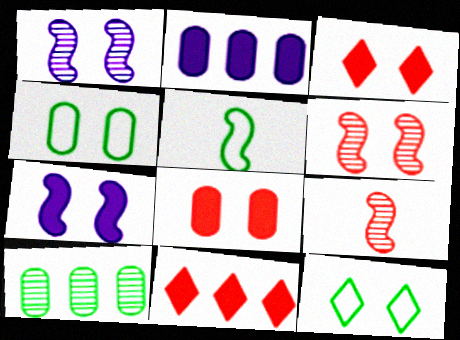[[1, 3, 4], 
[1, 8, 12], 
[2, 9, 12]]